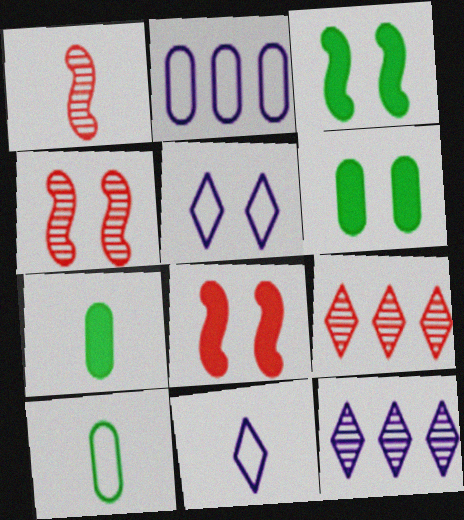[[1, 7, 11], 
[4, 5, 6], 
[8, 10, 12]]